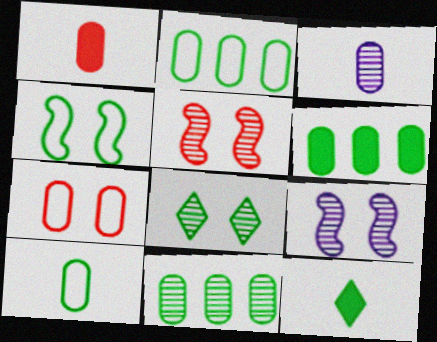[[1, 3, 10], 
[2, 6, 11], 
[3, 6, 7], 
[4, 11, 12]]